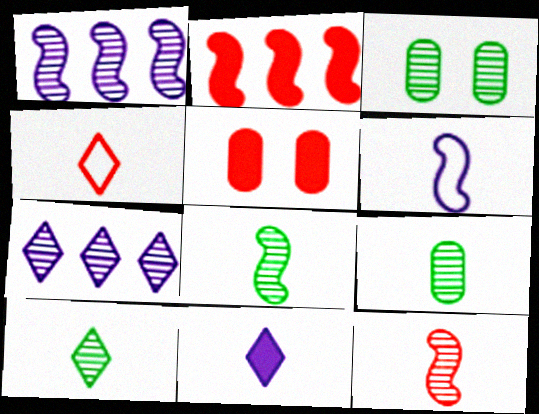[[3, 7, 12], 
[4, 10, 11], 
[8, 9, 10]]